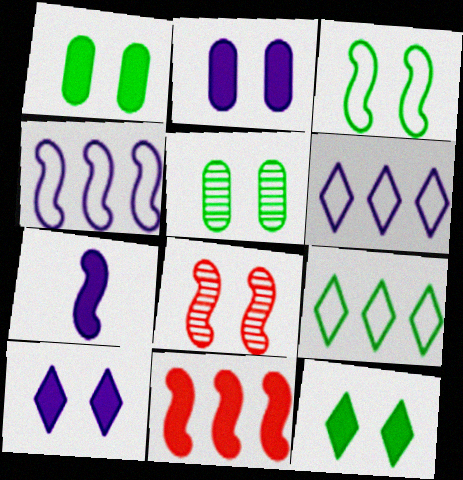[[3, 5, 12]]